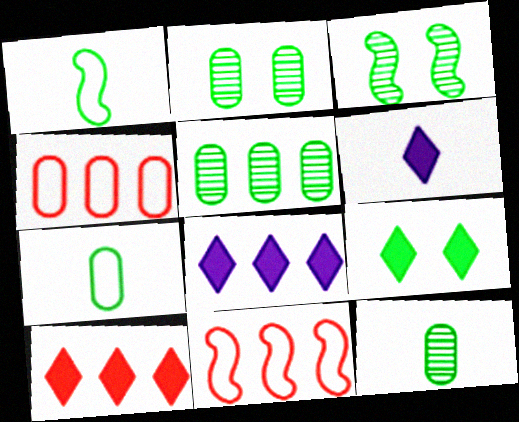[[1, 5, 9], 
[2, 5, 12], 
[2, 6, 11], 
[3, 4, 6], 
[5, 8, 11], 
[6, 9, 10]]